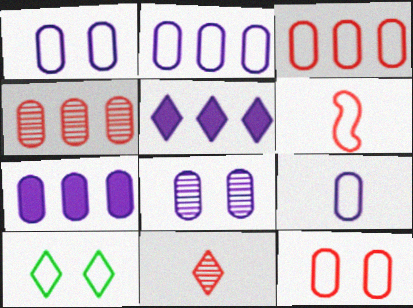[[1, 2, 9], 
[2, 6, 10], 
[5, 10, 11], 
[7, 8, 9]]